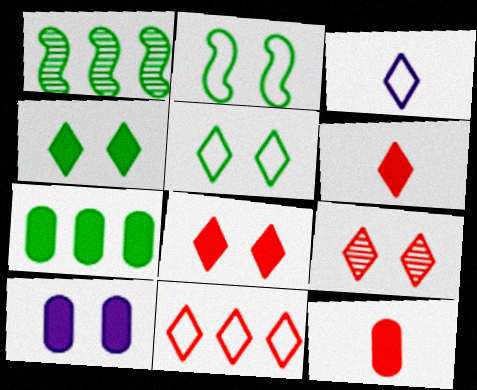[[2, 9, 10], 
[3, 5, 11], 
[6, 9, 11], 
[7, 10, 12]]